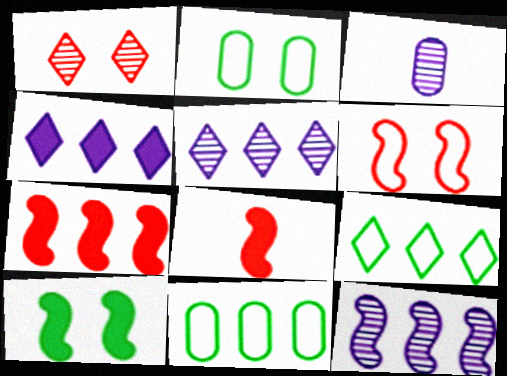[[2, 5, 8], 
[5, 7, 11]]